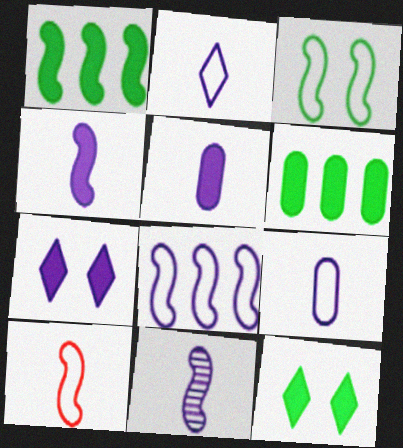[[2, 5, 11], 
[3, 8, 10]]